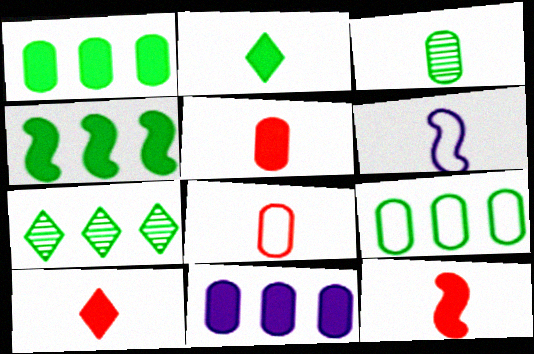[[3, 6, 10], 
[4, 7, 9], 
[5, 10, 12]]